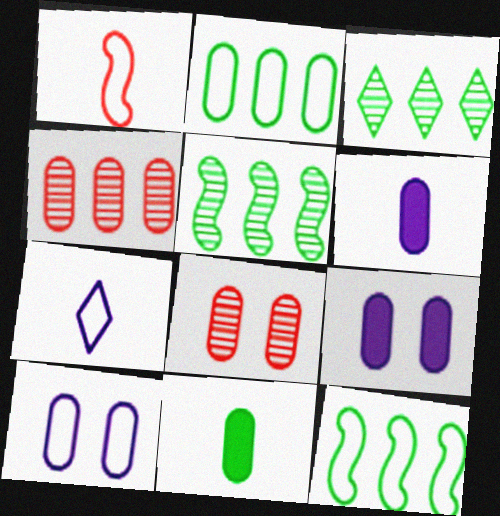[[1, 3, 9], 
[2, 6, 8], 
[4, 10, 11]]